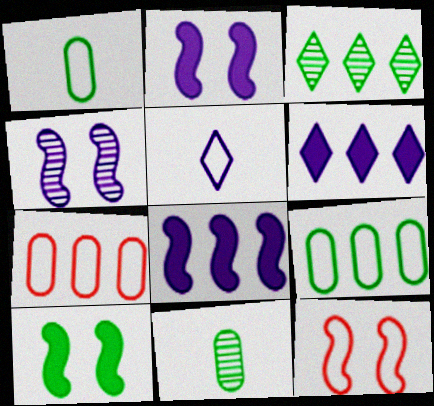[[1, 3, 10], 
[3, 7, 8], 
[4, 10, 12], 
[5, 9, 12], 
[6, 11, 12]]